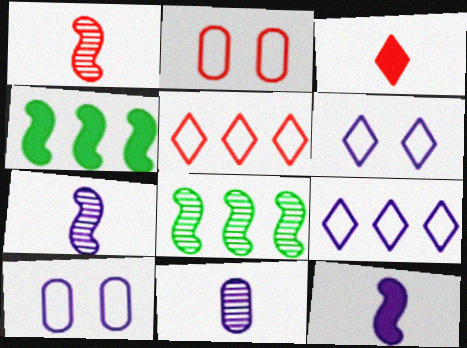[[3, 8, 10]]